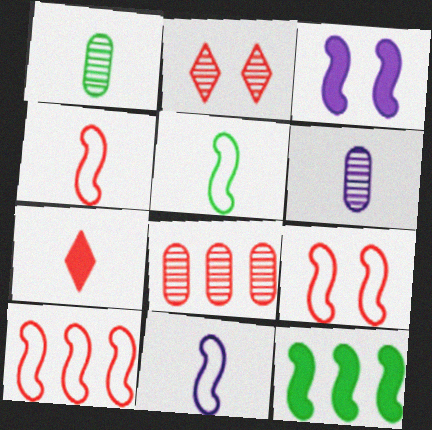[[1, 7, 11], 
[4, 5, 11], 
[4, 9, 10], 
[5, 6, 7], 
[7, 8, 9]]